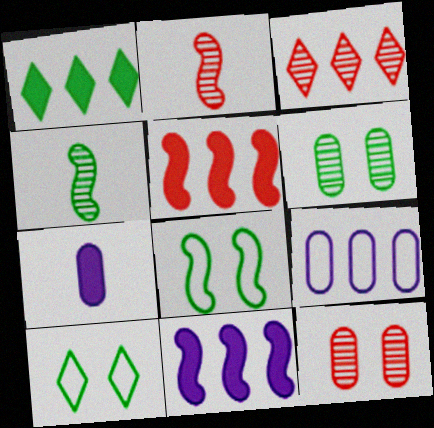[[2, 3, 12], 
[2, 8, 11], 
[3, 7, 8]]